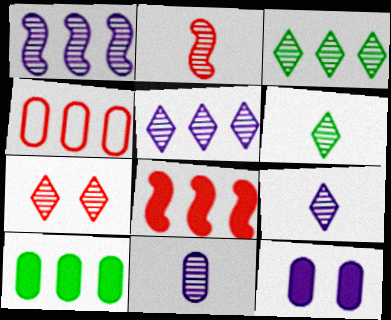[[2, 6, 11], 
[3, 7, 9], 
[5, 6, 7]]